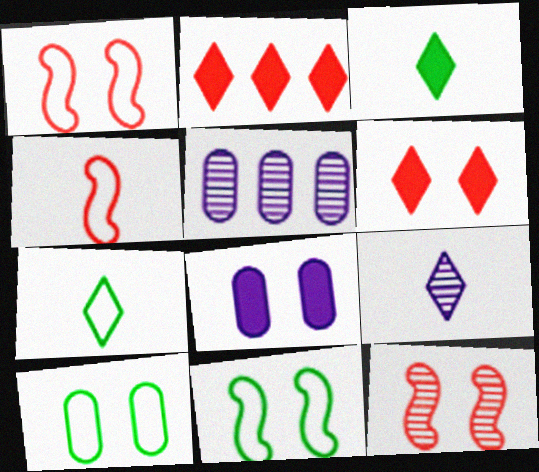[[1, 3, 5]]